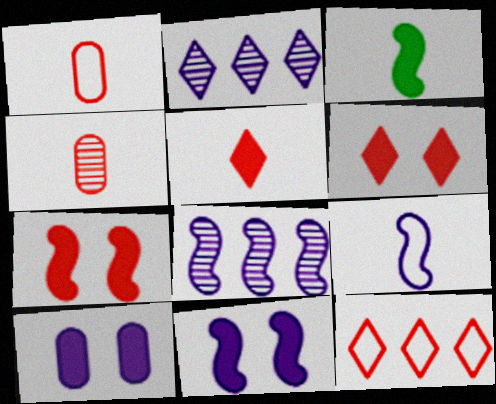[[2, 9, 10], 
[4, 7, 12], 
[8, 9, 11]]